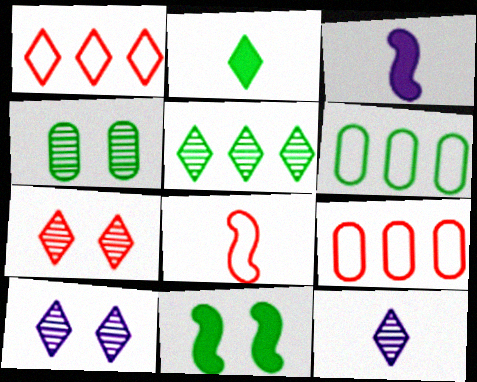[[1, 2, 10], 
[1, 3, 4], 
[3, 6, 7], 
[5, 7, 12], 
[9, 11, 12]]